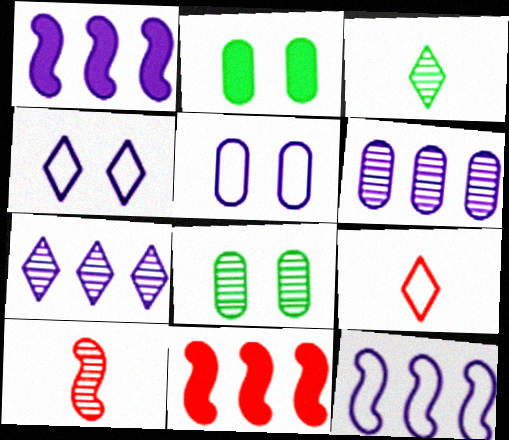[[1, 8, 9], 
[3, 5, 11], 
[7, 8, 10]]